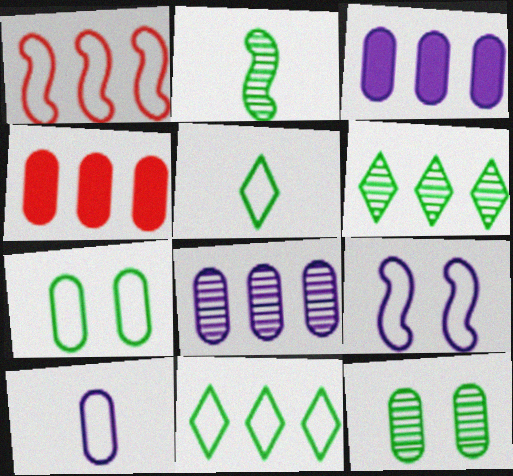[[1, 3, 6], 
[2, 6, 12], 
[4, 10, 12]]